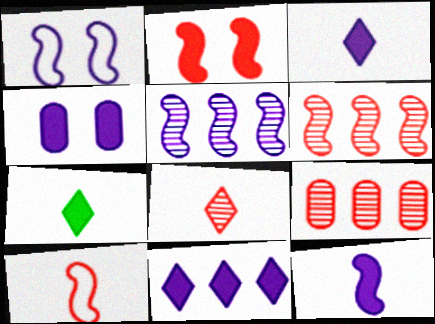[[1, 5, 12], 
[1, 7, 9], 
[2, 6, 10], 
[4, 11, 12]]